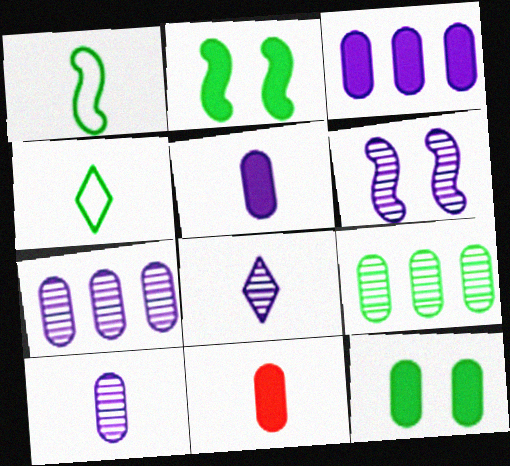[[1, 8, 11], 
[2, 4, 9], 
[3, 11, 12], 
[6, 7, 8]]